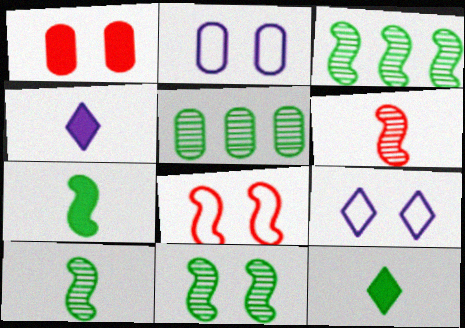[[1, 9, 11], 
[3, 10, 11], 
[4, 5, 8]]